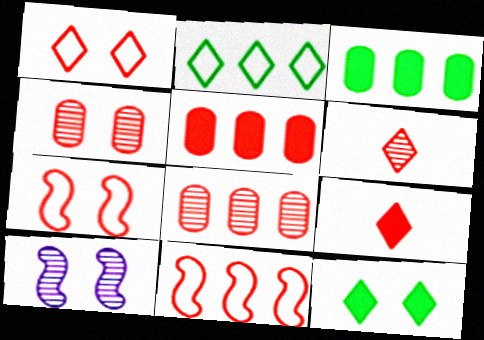[[4, 9, 11], 
[5, 6, 7], 
[7, 8, 9]]